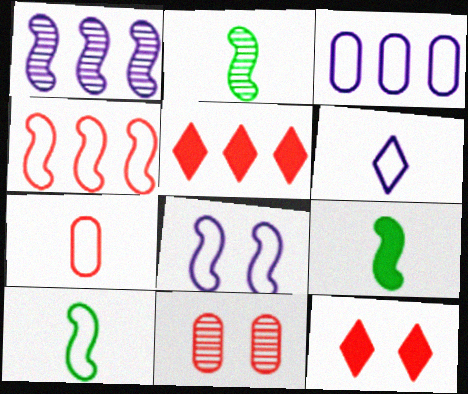[[2, 3, 12], 
[2, 9, 10], 
[3, 6, 8], 
[4, 8, 10], 
[6, 7, 10]]